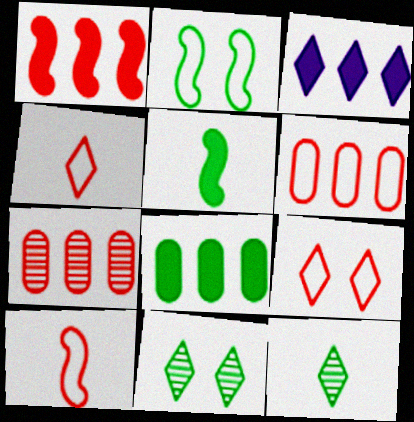[[1, 3, 8], 
[2, 8, 12], 
[3, 4, 11], 
[3, 9, 12], 
[6, 9, 10]]